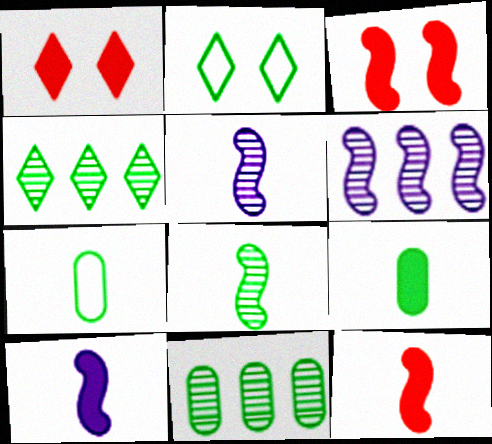[[1, 6, 7]]